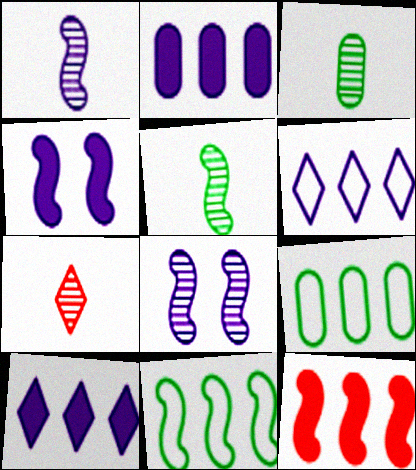[[1, 3, 7], 
[4, 7, 9]]